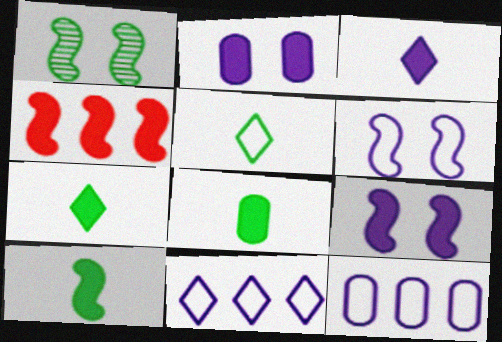[[2, 4, 7], 
[4, 9, 10], 
[7, 8, 10]]